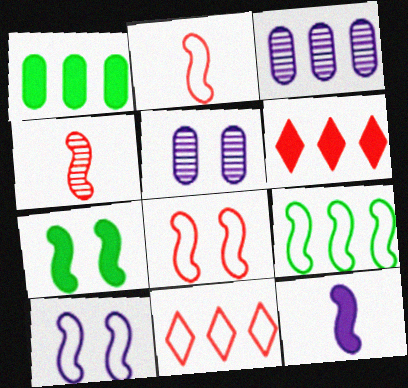[[2, 9, 10], 
[3, 6, 9]]